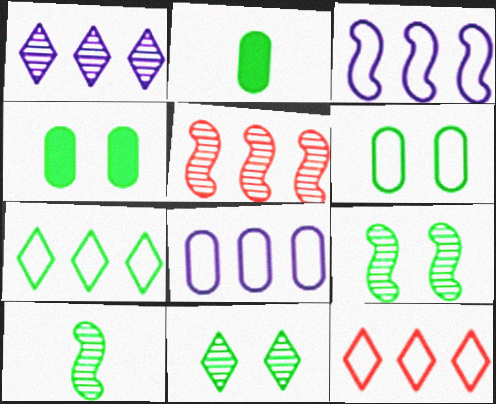[[2, 7, 9], 
[4, 7, 10]]